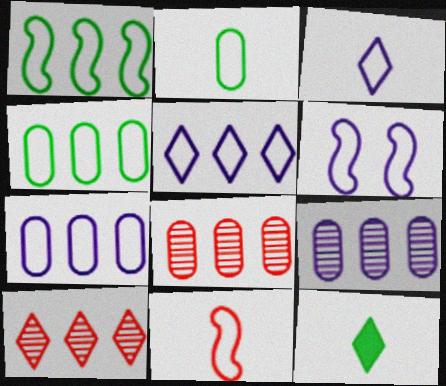[[1, 6, 11], 
[2, 3, 11], 
[3, 6, 7], 
[6, 8, 12]]